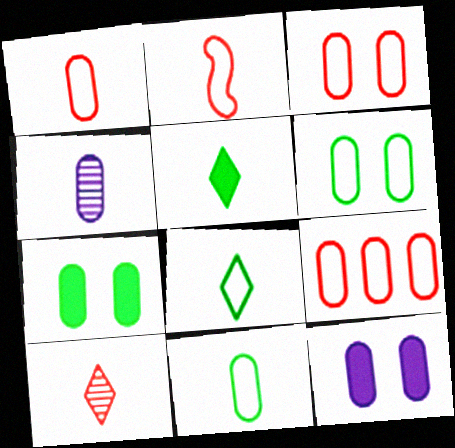[[1, 3, 9], 
[2, 4, 5], 
[4, 7, 9]]